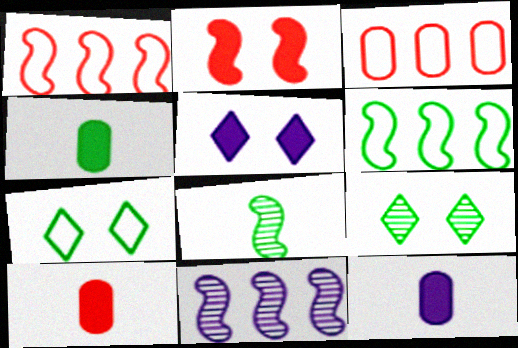[[1, 9, 12], 
[3, 5, 8], 
[4, 6, 9], 
[4, 10, 12], 
[7, 10, 11]]